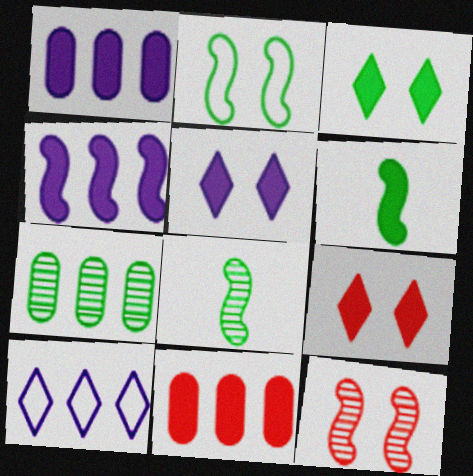[[1, 6, 9], 
[3, 5, 9], 
[5, 6, 11]]